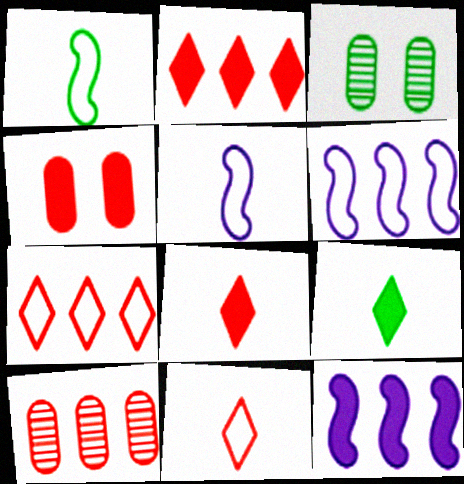[[2, 3, 5], 
[3, 6, 8], 
[3, 11, 12], 
[4, 9, 12]]